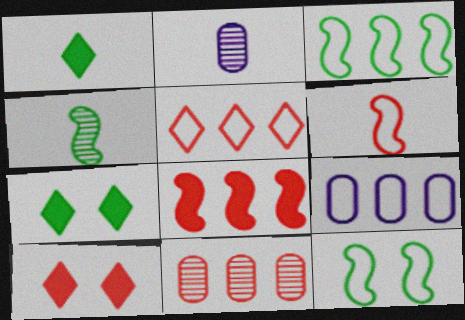[[1, 2, 6], 
[2, 3, 10], 
[3, 5, 9], 
[4, 9, 10], 
[5, 8, 11], 
[6, 10, 11]]